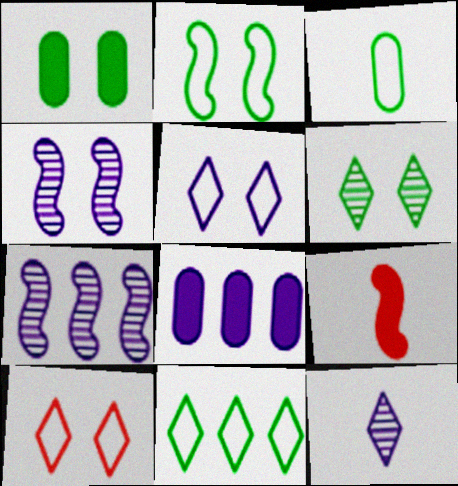[[1, 2, 6], 
[1, 4, 10], 
[2, 3, 11], 
[2, 7, 9], 
[3, 9, 12]]